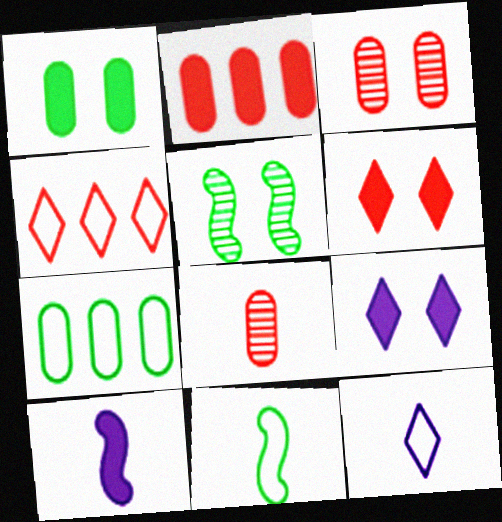[[2, 5, 12]]